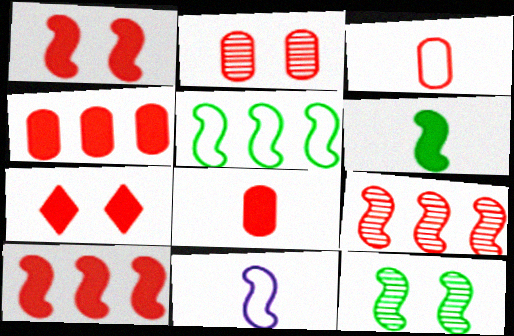[[2, 3, 4], 
[3, 7, 9], 
[5, 6, 12], 
[7, 8, 10], 
[10, 11, 12]]